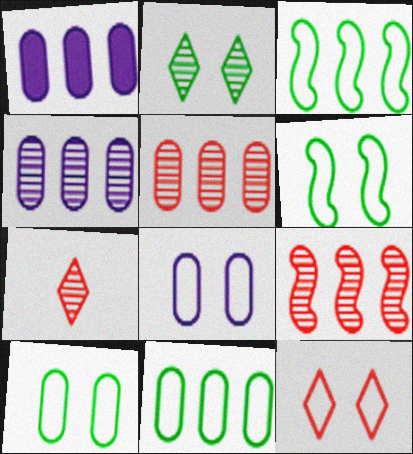[[1, 5, 11], 
[1, 6, 7], 
[6, 8, 12]]